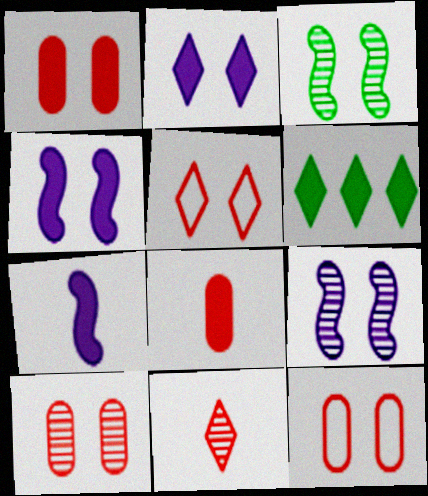[[1, 6, 7], 
[1, 10, 12], 
[2, 3, 12], 
[4, 6, 8]]